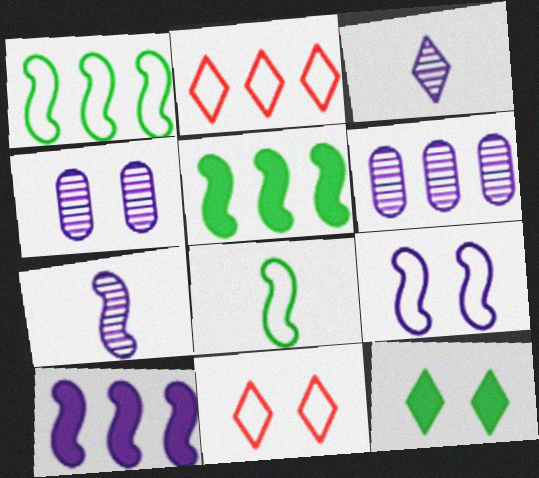[[2, 3, 12], 
[2, 5, 6], 
[7, 9, 10]]